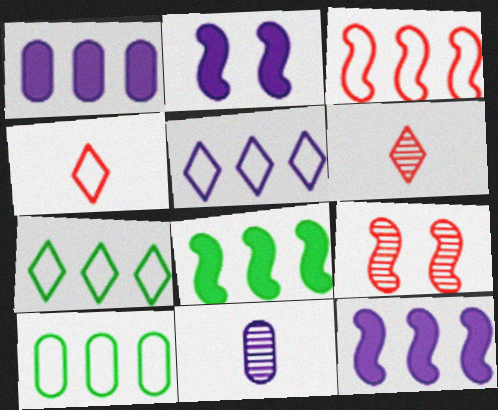[[2, 5, 11], 
[2, 6, 10], 
[3, 5, 10]]